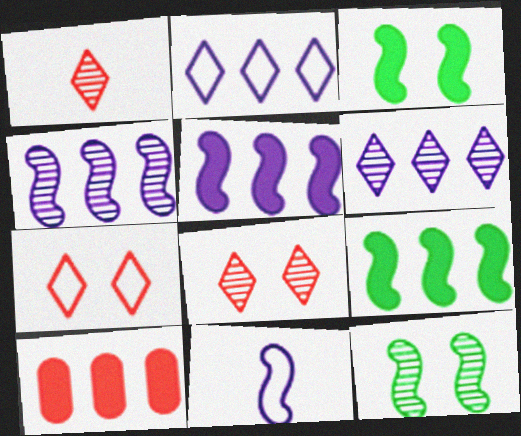[]